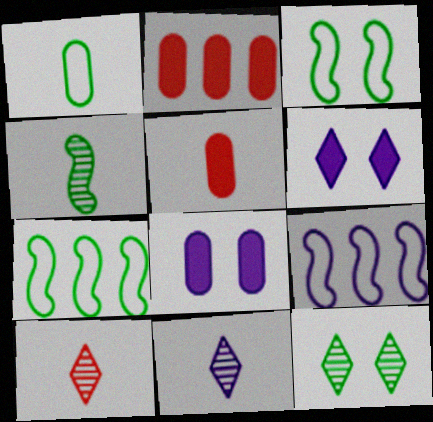[[2, 3, 11], 
[5, 9, 12], 
[7, 8, 10], 
[8, 9, 11]]